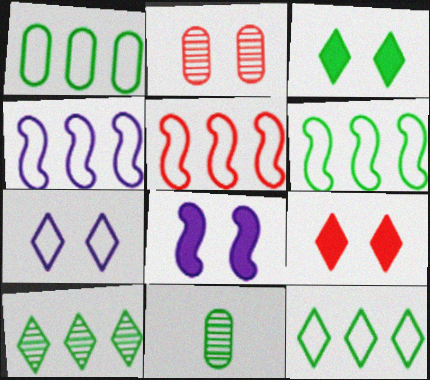[[1, 6, 12], 
[3, 6, 11], 
[4, 5, 6], 
[4, 9, 11]]